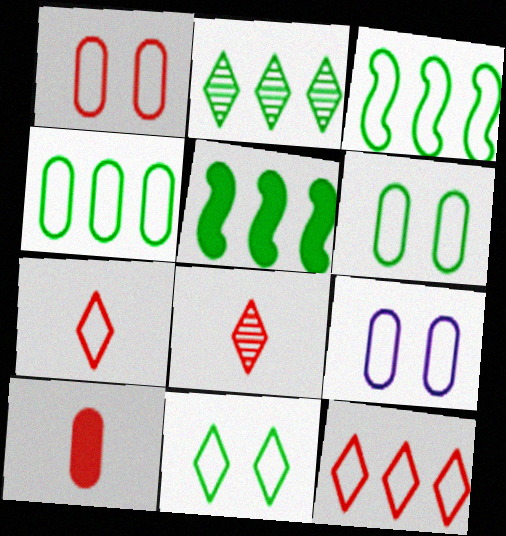[[1, 6, 9], 
[2, 4, 5], 
[3, 7, 9], 
[5, 8, 9]]